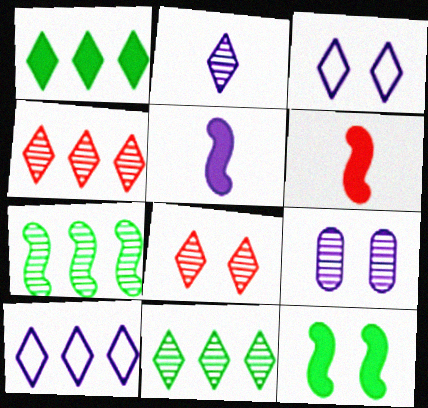[[1, 4, 10], 
[2, 8, 11], 
[5, 9, 10]]